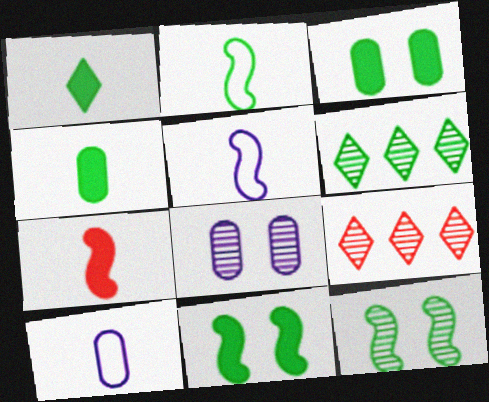[[2, 3, 6], 
[3, 5, 9], 
[9, 10, 11]]